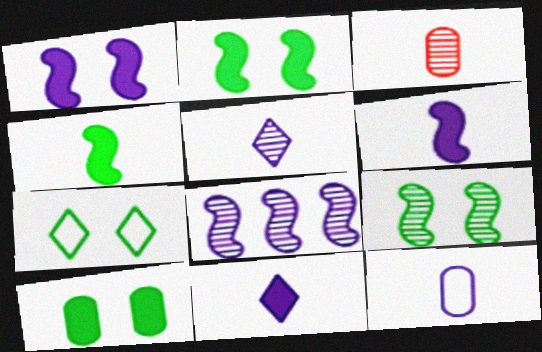[[5, 6, 12], 
[7, 9, 10]]